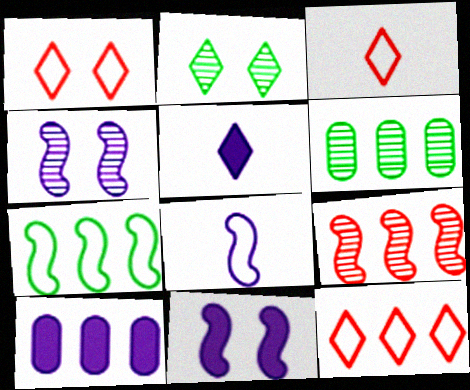[[1, 3, 12], 
[2, 5, 12], 
[3, 6, 11], 
[5, 10, 11]]